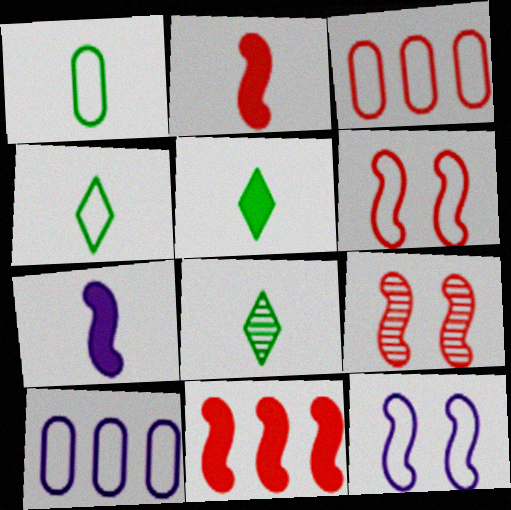[[3, 4, 12], 
[4, 5, 8], 
[4, 6, 10], 
[5, 9, 10]]